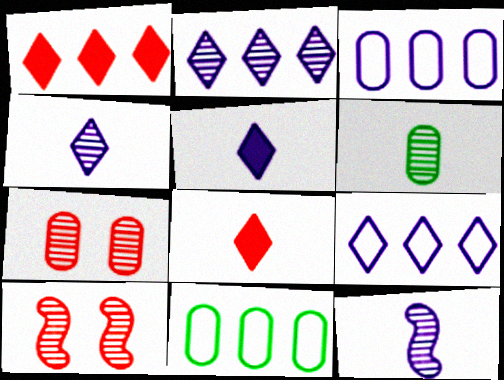[[2, 6, 10], 
[5, 10, 11]]